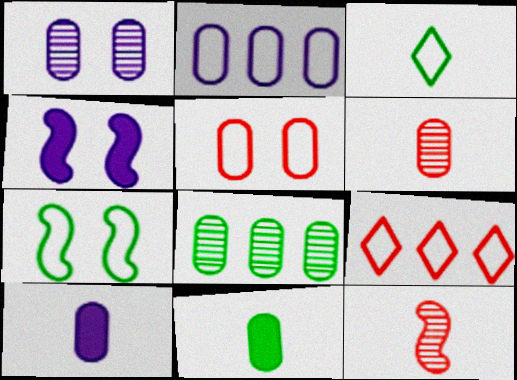[[1, 2, 10], 
[1, 6, 8], 
[3, 10, 12], 
[5, 8, 10]]